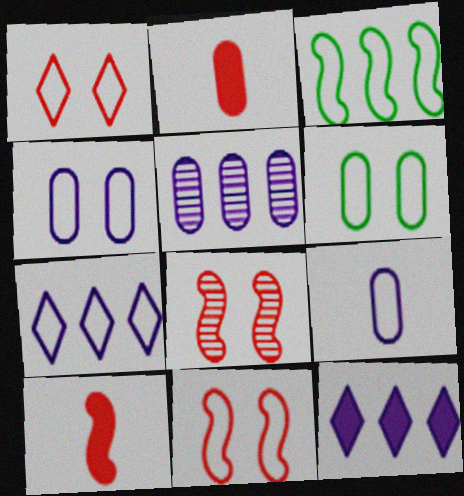[[1, 3, 9], 
[2, 5, 6]]